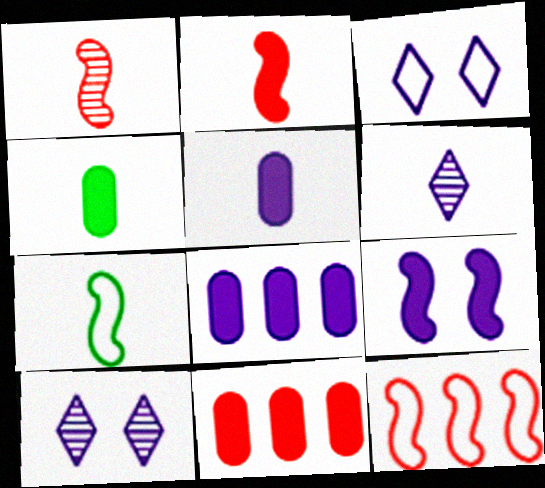[[4, 10, 12], 
[7, 10, 11]]